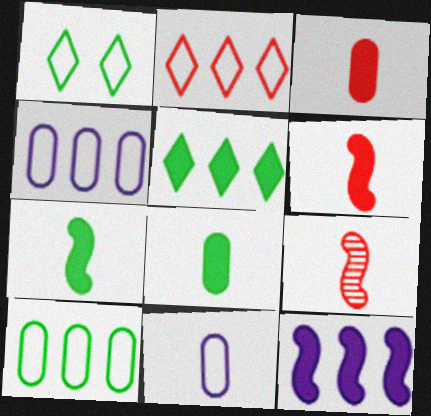[]